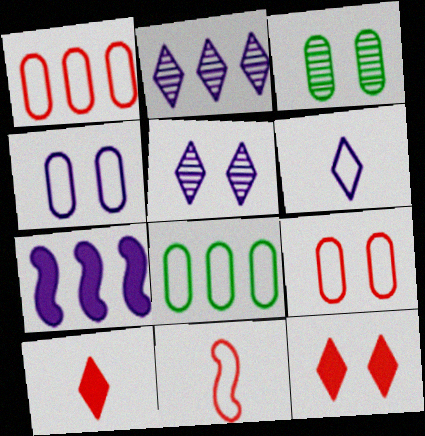[]